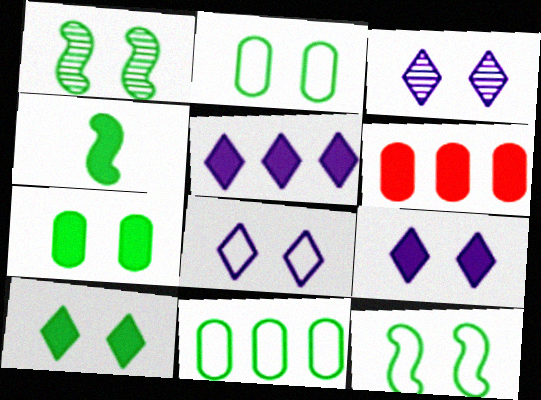[[1, 2, 10], 
[3, 8, 9], 
[4, 6, 9]]